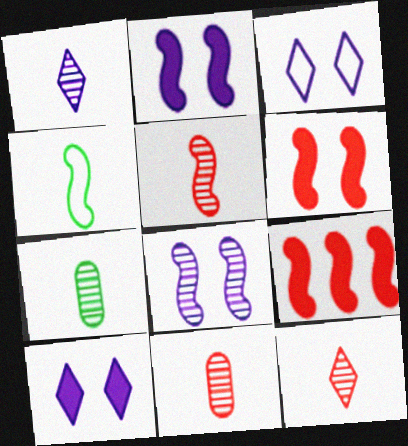[[1, 5, 7], 
[3, 7, 9], 
[4, 8, 9], 
[5, 11, 12]]